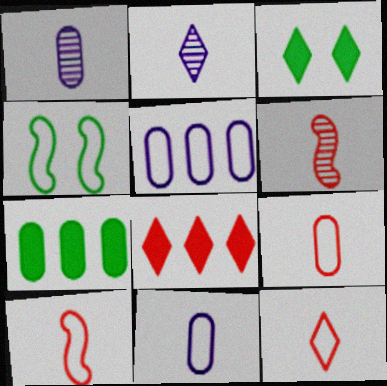[[1, 4, 8], 
[3, 5, 6], 
[4, 5, 12], 
[9, 10, 12]]